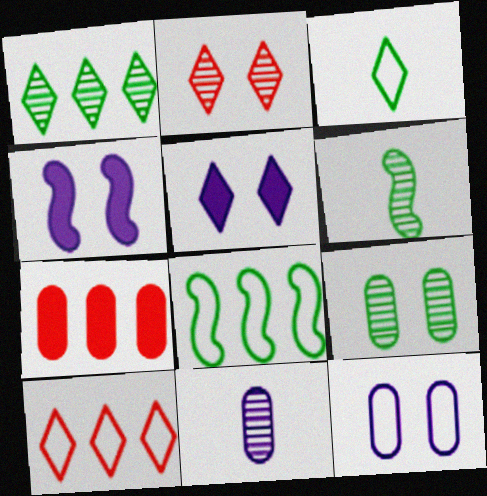[[1, 6, 9]]